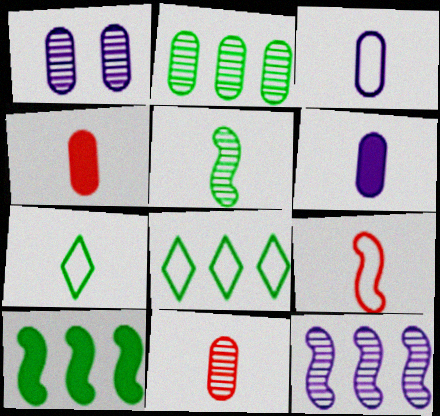[[1, 2, 11], 
[2, 8, 10], 
[3, 7, 9]]